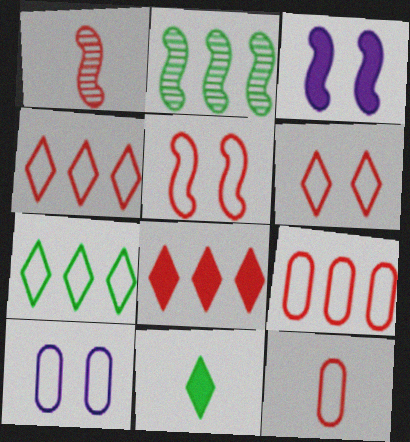[[4, 5, 12]]